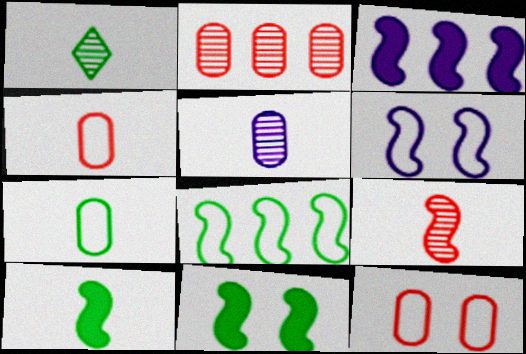[[1, 3, 12], 
[1, 5, 9], 
[1, 7, 10]]